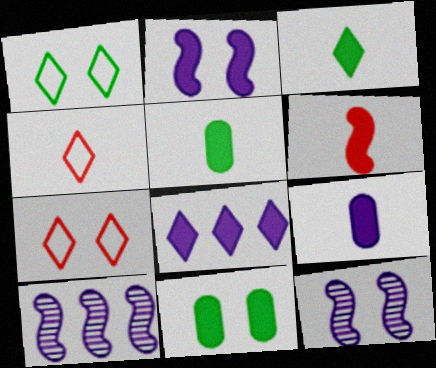[[2, 8, 9], 
[3, 6, 9], 
[4, 10, 11], 
[5, 7, 10], 
[6, 8, 11], 
[7, 11, 12]]